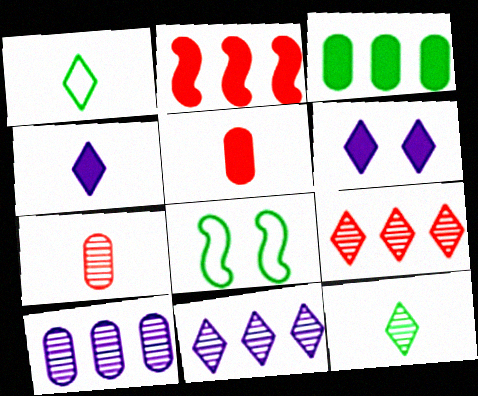[[1, 6, 9], 
[3, 8, 12], 
[5, 8, 11]]